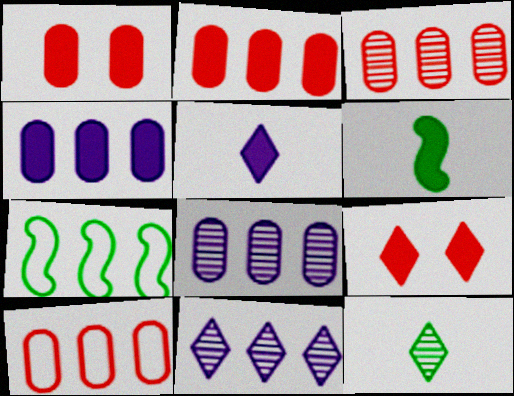[[2, 3, 10], 
[2, 7, 11], 
[4, 6, 9]]